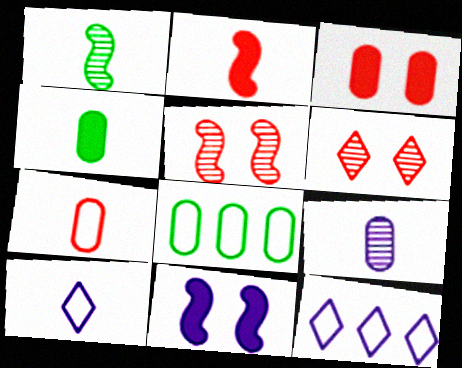[[1, 3, 12], 
[3, 8, 9], 
[4, 5, 12], 
[4, 7, 9], 
[9, 11, 12]]